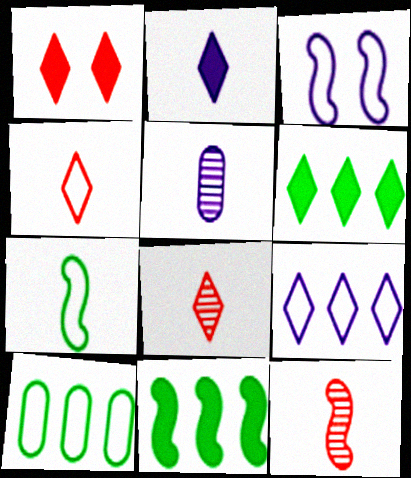[[1, 2, 6], 
[3, 4, 10], 
[3, 11, 12]]